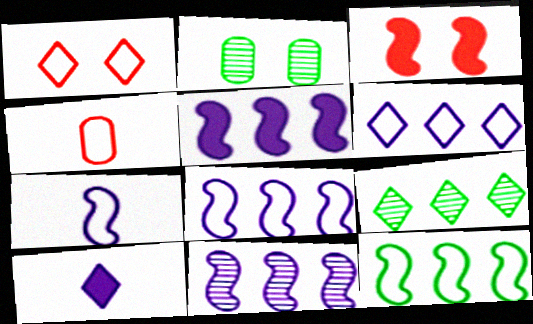[[1, 9, 10], 
[5, 8, 11]]